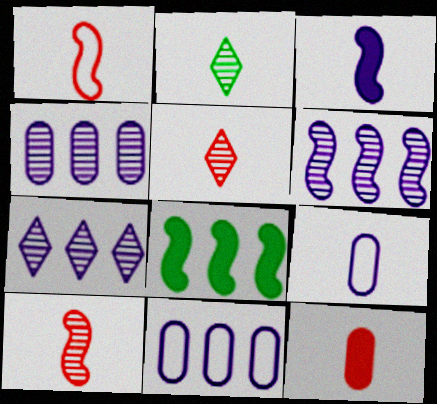[[1, 5, 12], 
[4, 6, 7]]